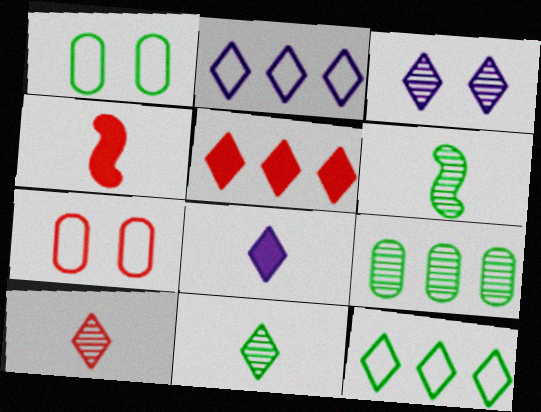[[2, 3, 8]]